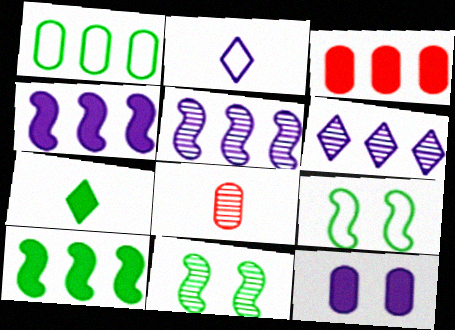[[1, 7, 11], 
[1, 8, 12], 
[2, 3, 11], 
[2, 5, 12], 
[6, 8, 11]]